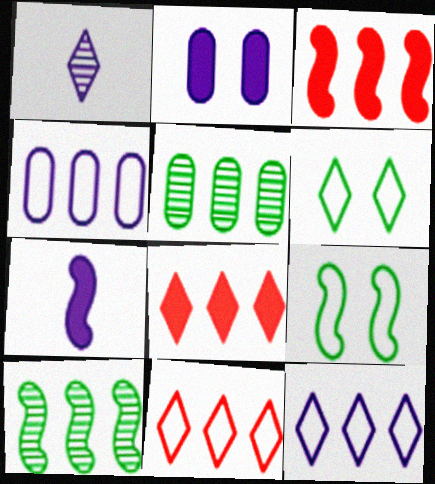[[1, 6, 8], 
[3, 5, 12], 
[4, 8, 10]]